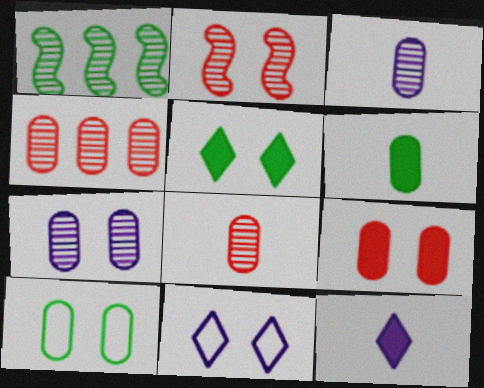[[7, 9, 10]]